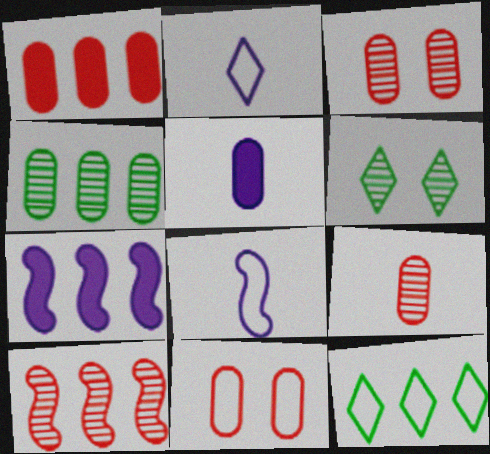[[1, 6, 8], 
[1, 9, 11], 
[4, 5, 11], 
[8, 11, 12]]